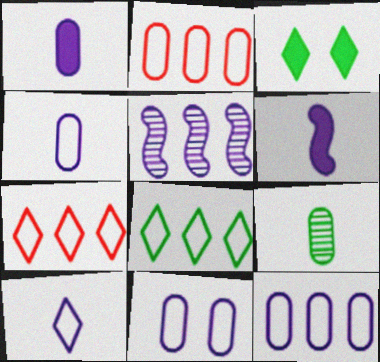[[4, 11, 12]]